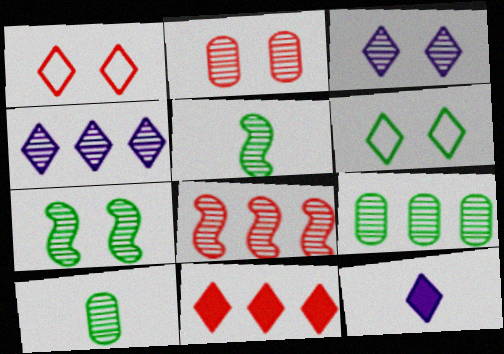[[2, 3, 7], 
[2, 4, 5], 
[3, 8, 10], 
[4, 8, 9]]